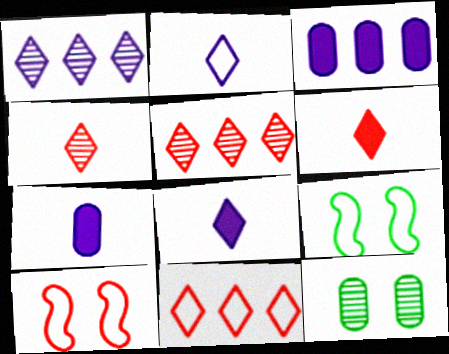[[3, 4, 9], 
[5, 7, 9]]